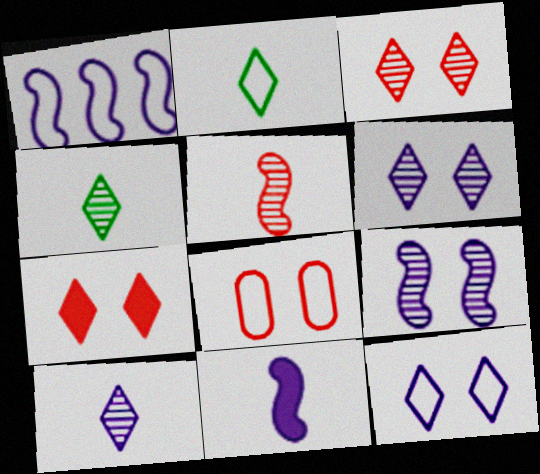[[1, 2, 8], 
[1, 9, 11]]